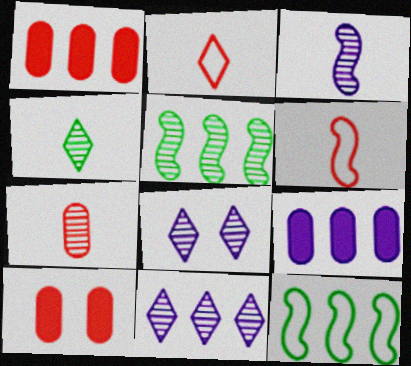[[1, 11, 12], 
[3, 4, 7], 
[5, 7, 8]]